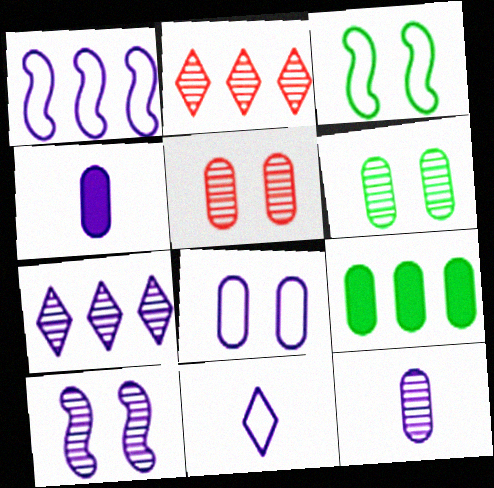[[1, 2, 9], 
[1, 8, 11], 
[2, 3, 4], 
[7, 10, 12]]